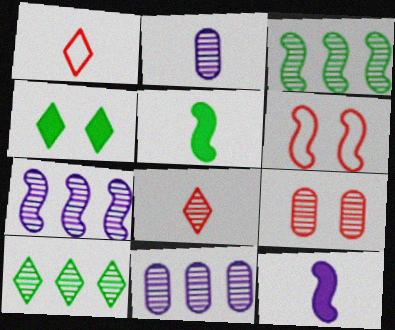[[1, 2, 5], 
[3, 6, 12], 
[5, 6, 7]]